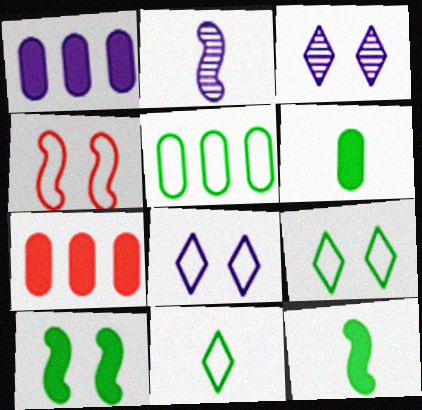[[1, 2, 8], 
[2, 7, 9]]